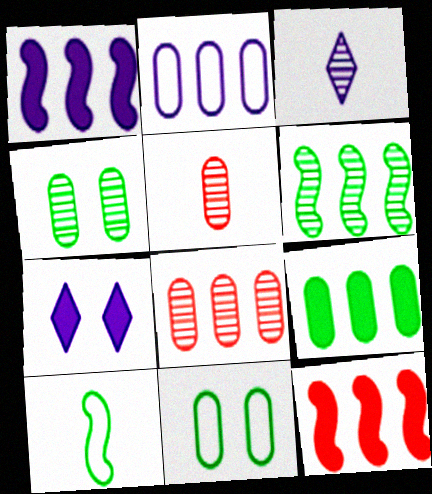[[2, 8, 9], 
[3, 11, 12], 
[7, 8, 10]]